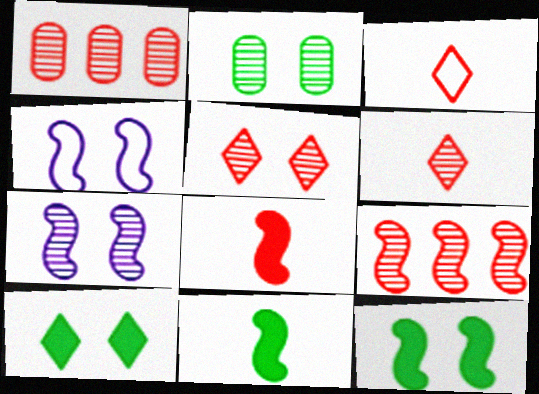[[2, 5, 7], 
[4, 9, 11]]